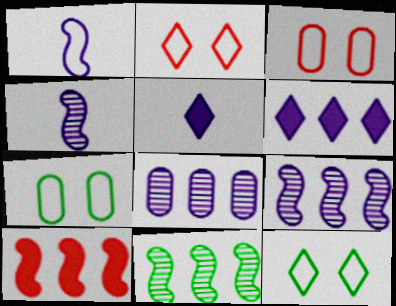[[3, 5, 11]]